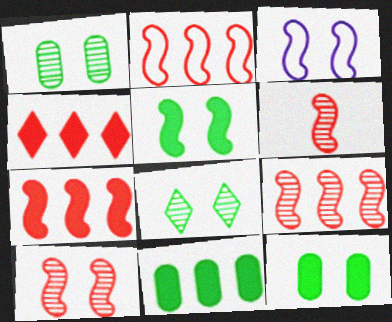[[2, 7, 9], 
[3, 5, 10], 
[6, 9, 10]]